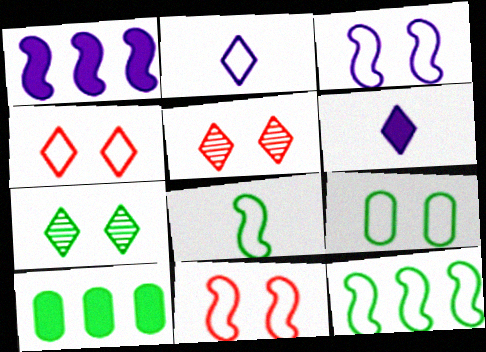[[3, 4, 9], 
[7, 8, 10]]